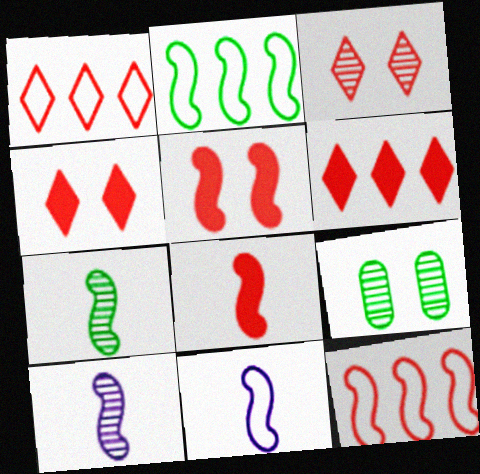[[2, 5, 10], 
[6, 9, 11], 
[7, 8, 11]]